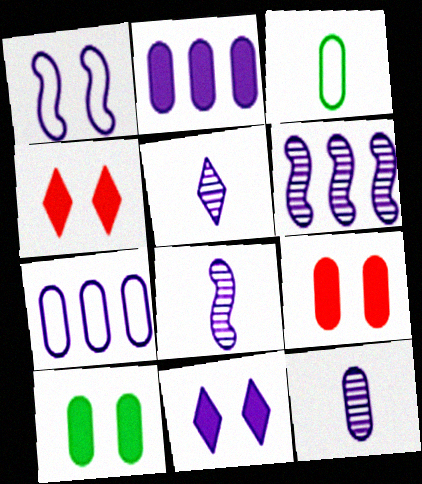[[1, 2, 5], 
[3, 4, 6], 
[5, 8, 12], 
[7, 8, 11]]